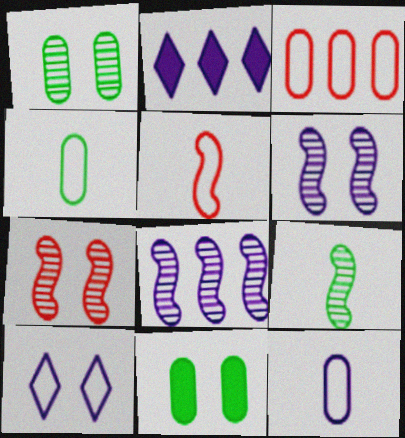[[1, 2, 5], 
[2, 4, 7], 
[2, 6, 12], 
[7, 8, 9], 
[7, 10, 11]]